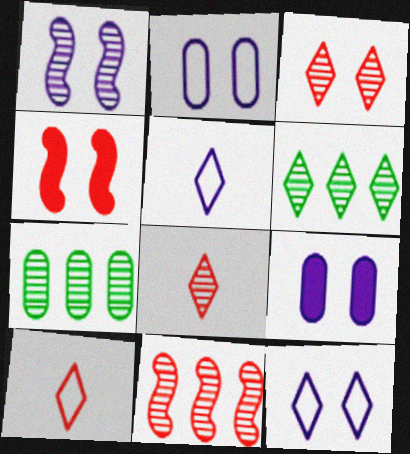[[1, 7, 8], 
[1, 9, 12], 
[4, 5, 7]]